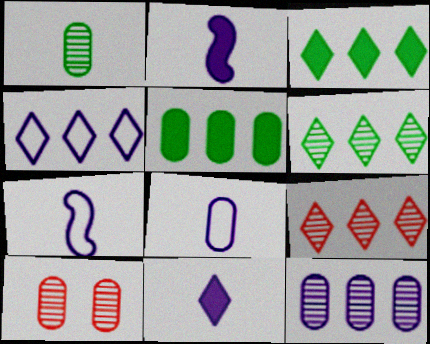[[1, 10, 12], 
[3, 4, 9], 
[3, 7, 10], 
[5, 8, 10]]